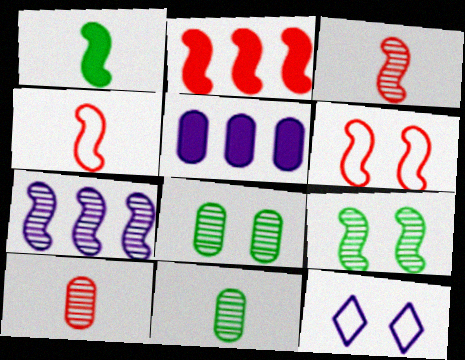[[1, 6, 7], 
[2, 3, 6], 
[2, 11, 12], 
[3, 7, 9]]